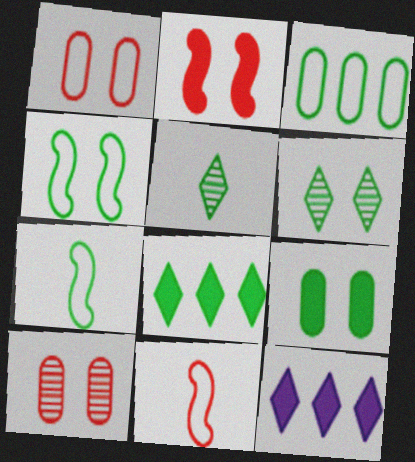[[4, 6, 9], 
[7, 10, 12]]